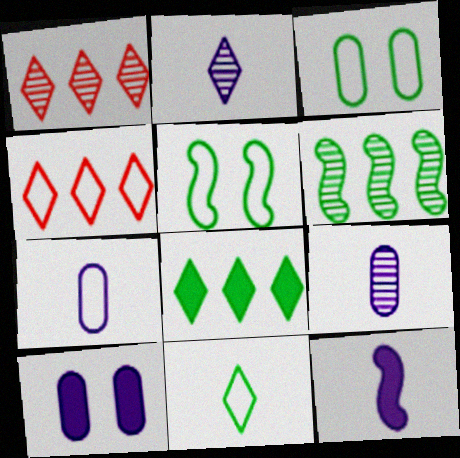[[1, 3, 12], 
[2, 7, 12], 
[4, 5, 7]]